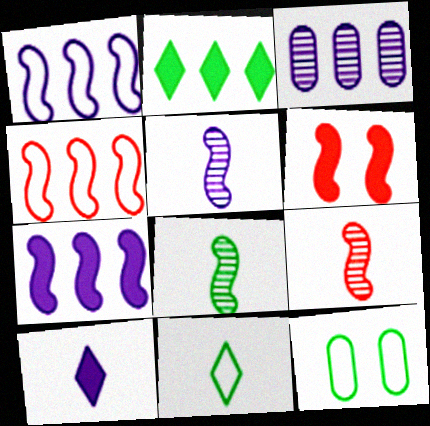[[1, 6, 8], 
[2, 3, 4], 
[2, 8, 12], 
[3, 6, 11], 
[4, 6, 9], 
[5, 8, 9]]